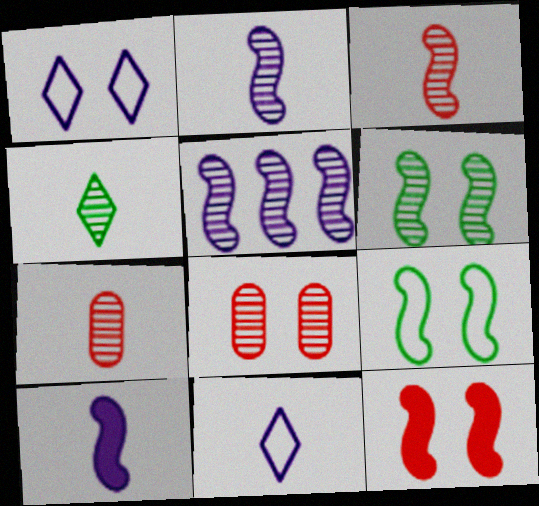[[2, 4, 7], 
[3, 5, 6], 
[4, 5, 8]]